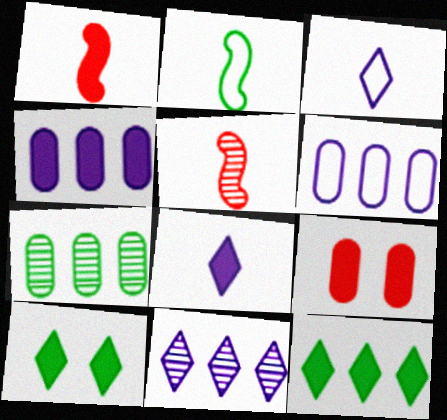[[1, 4, 10], 
[2, 7, 10], 
[2, 9, 11], 
[5, 6, 10]]